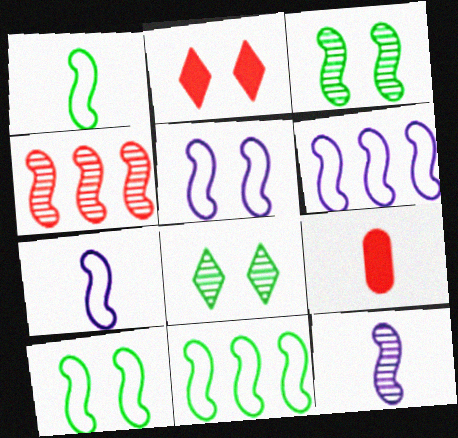[[1, 10, 11], 
[3, 4, 12], 
[5, 6, 7], 
[6, 8, 9]]